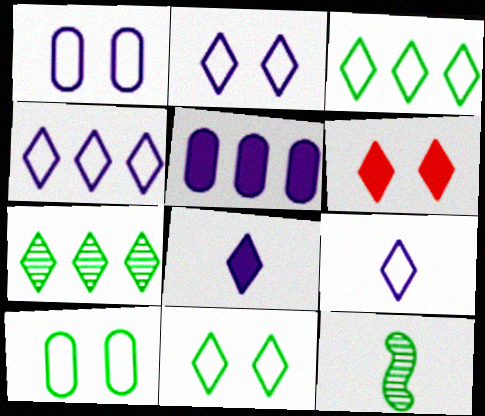[[2, 4, 9], 
[6, 7, 9]]